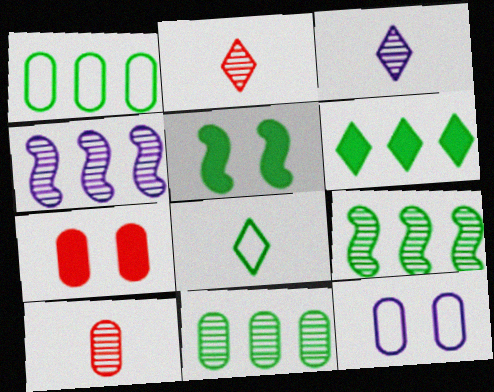[[1, 6, 9], 
[4, 7, 8], 
[5, 8, 11]]